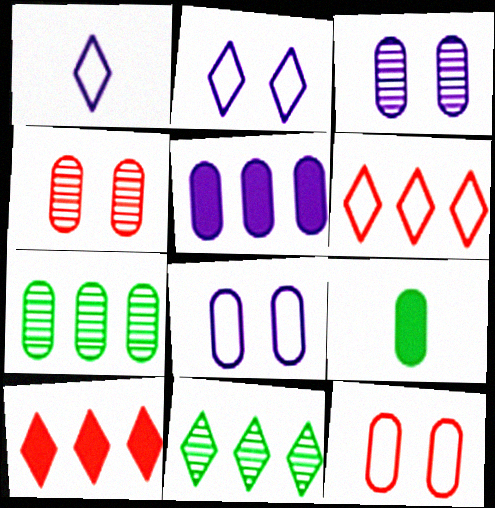[]